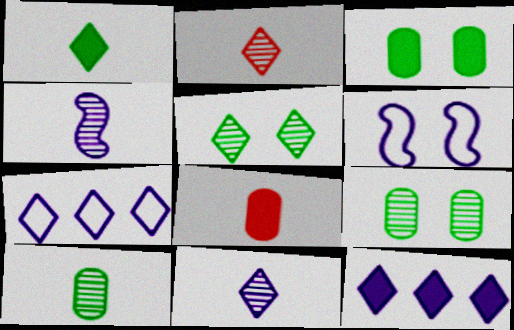[[2, 4, 10]]